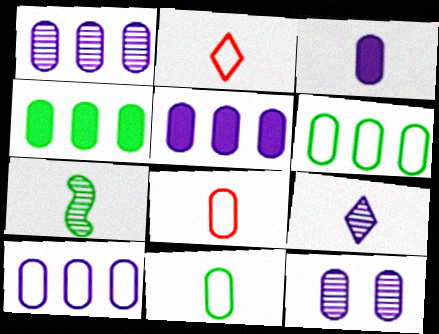[[1, 5, 10], 
[2, 3, 7], 
[3, 10, 12], 
[4, 8, 12]]